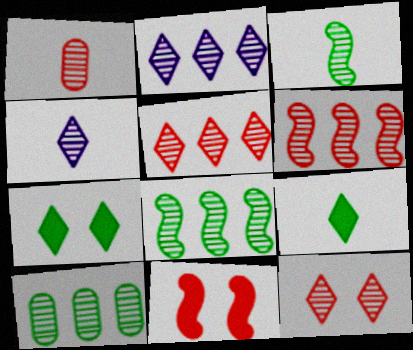[[1, 3, 4], 
[1, 6, 12], 
[2, 6, 10]]